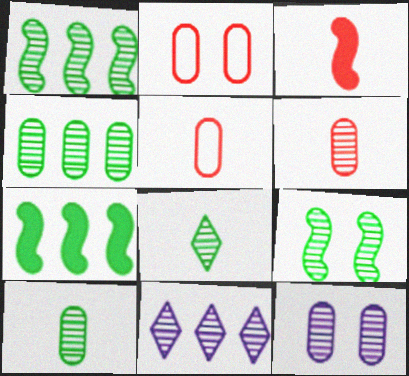[[4, 6, 12], 
[4, 8, 9], 
[6, 9, 11]]